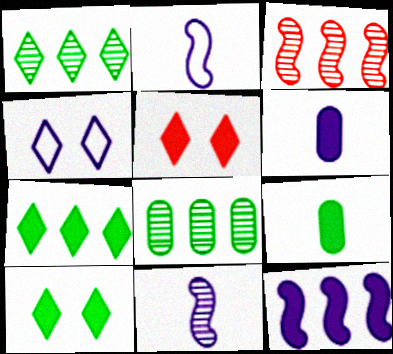[[2, 5, 8], 
[3, 4, 9], 
[5, 9, 12]]